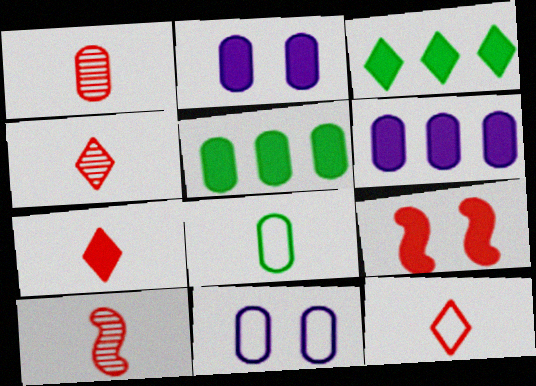[[1, 4, 10], 
[1, 5, 11], 
[3, 10, 11], 
[4, 7, 12]]